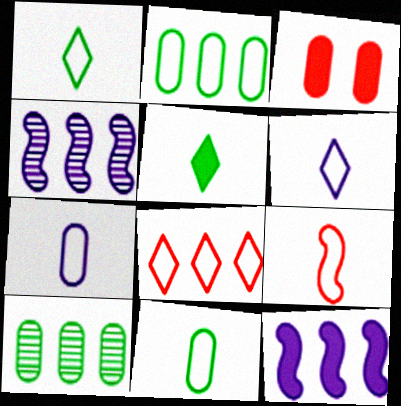[[1, 3, 4], 
[1, 7, 9], 
[3, 5, 12], 
[3, 7, 10], 
[6, 9, 11], 
[8, 10, 12]]